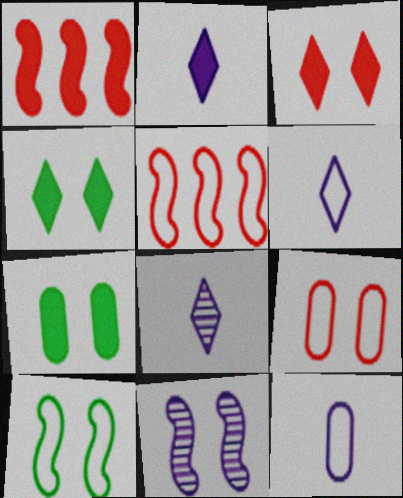[[1, 2, 7], 
[2, 6, 8], 
[4, 9, 11], 
[5, 7, 8]]